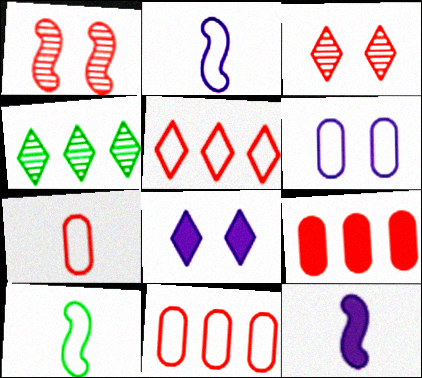[[5, 6, 10]]